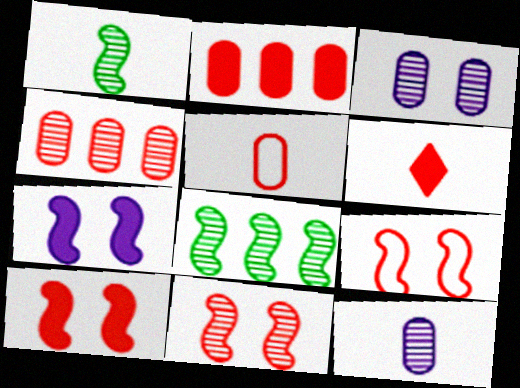[[2, 6, 10], 
[4, 6, 9], 
[9, 10, 11]]